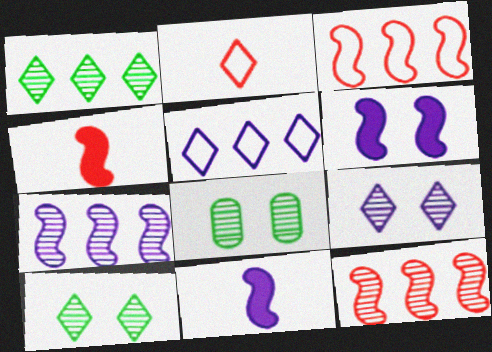[[4, 5, 8]]